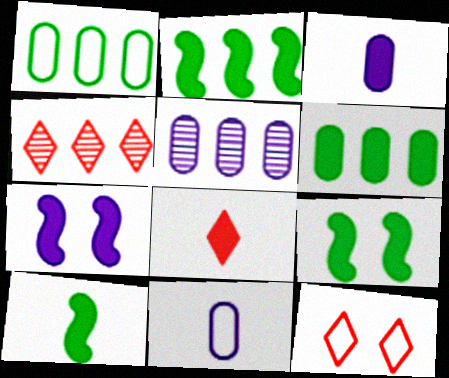[[2, 9, 10], 
[3, 8, 10], 
[4, 8, 12], 
[4, 9, 11], 
[5, 10, 12], 
[6, 7, 8]]